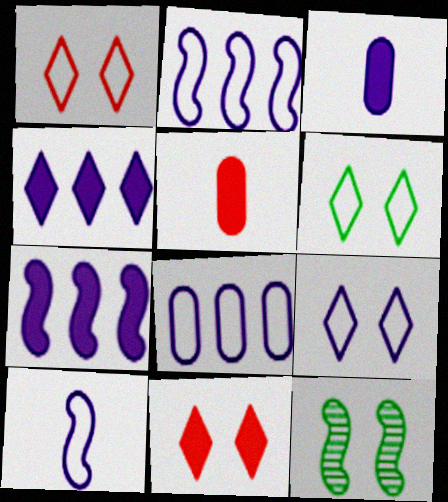[[1, 6, 9], 
[8, 9, 10]]